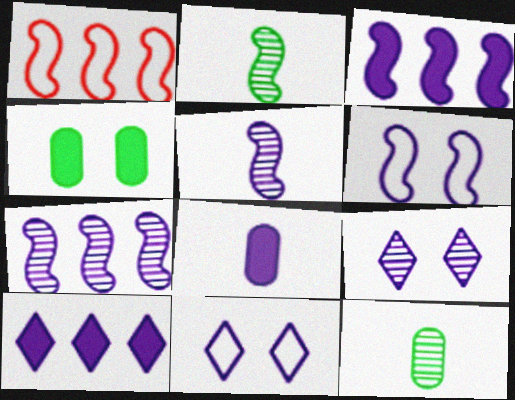[[3, 5, 6], 
[7, 8, 11]]